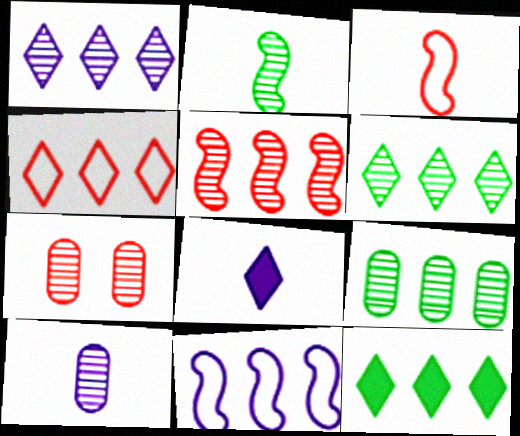[[1, 2, 7], 
[1, 4, 12], 
[1, 5, 9], 
[7, 9, 10]]